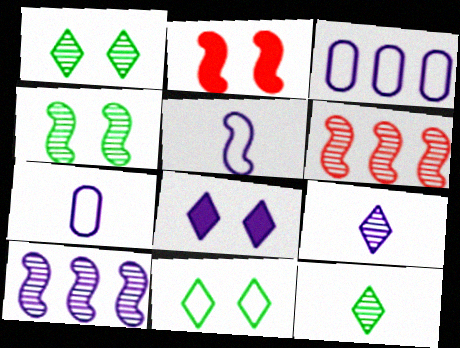[[2, 3, 12], 
[7, 8, 10]]